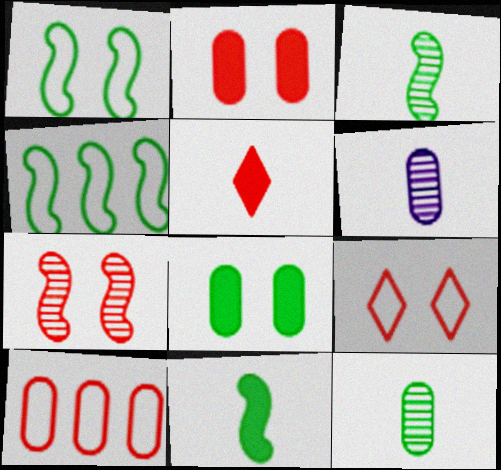[[2, 7, 9], 
[5, 7, 10], 
[6, 8, 10]]